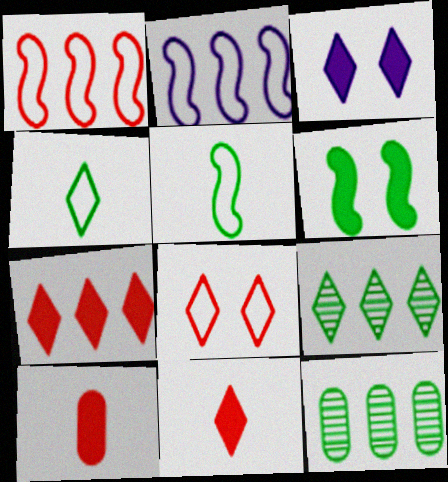[[2, 7, 12], 
[4, 6, 12]]